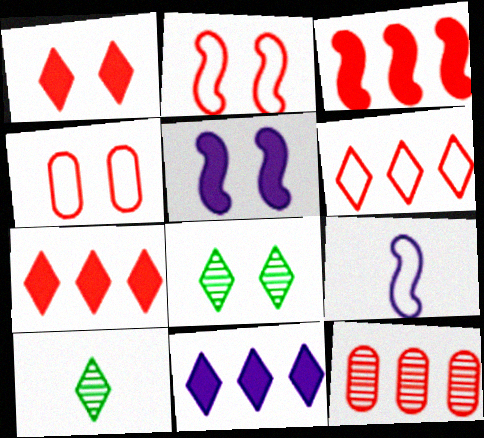[[3, 6, 12], 
[4, 5, 8]]